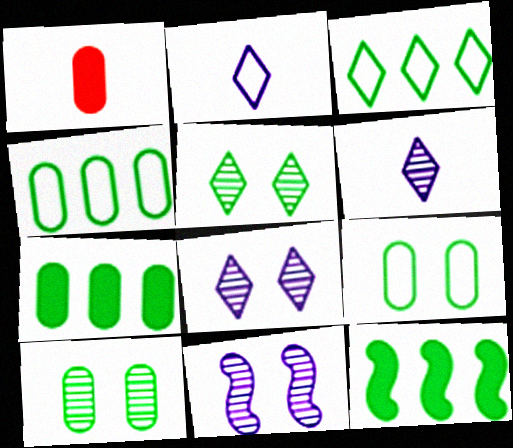[[1, 3, 11]]